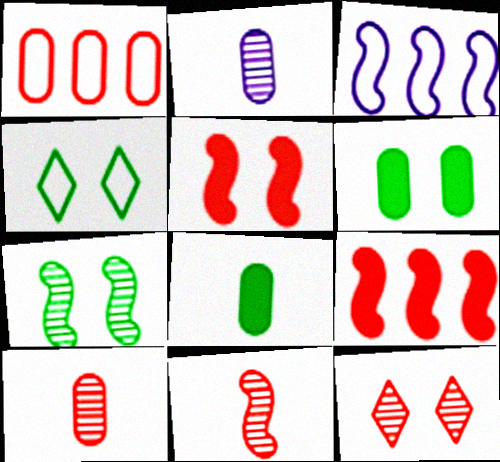[[1, 2, 6], 
[2, 4, 9], 
[3, 8, 12], 
[4, 6, 7]]